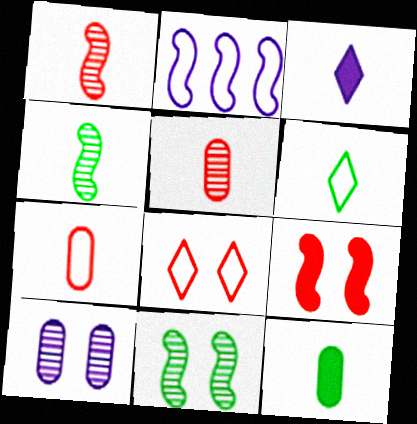[[2, 3, 10], 
[2, 4, 9], 
[3, 4, 7], 
[4, 6, 12]]